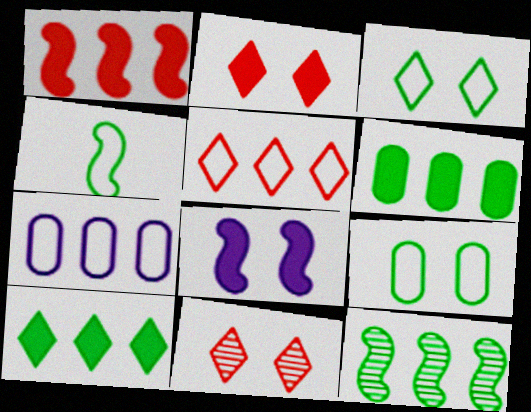[[8, 9, 11]]